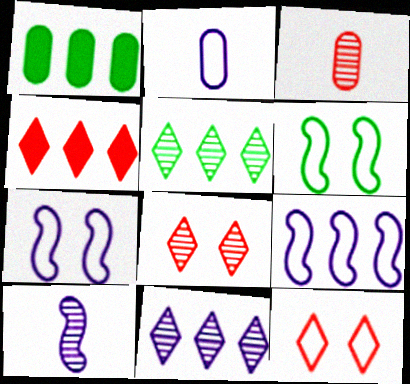[[1, 10, 12]]